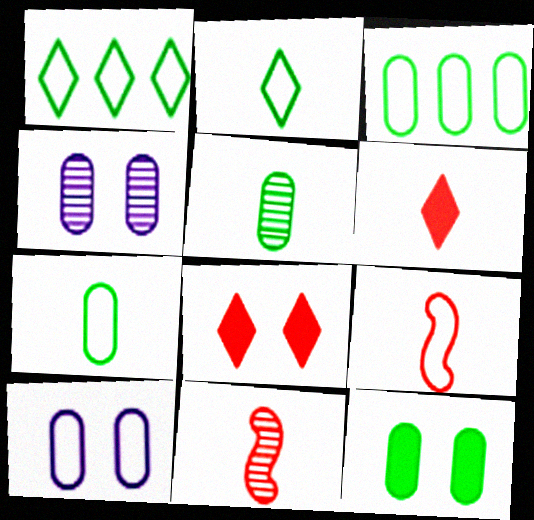[[1, 9, 10], 
[3, 5, 12]]